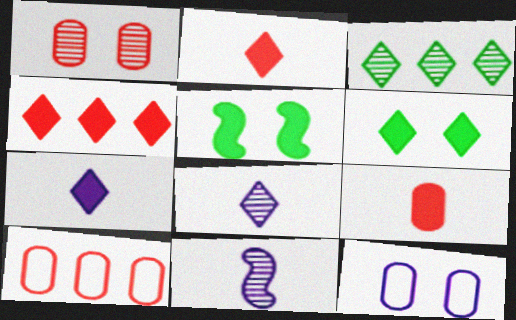[[1, 3, 11], 
[1, 9, 10], 
[4, 6, 7], 
[5, 8, 10], 
[6, 10, 11]]